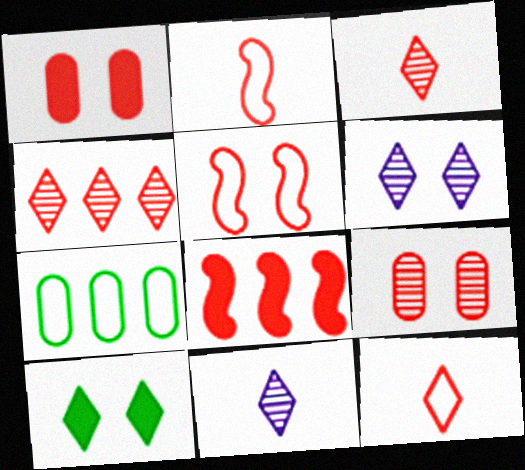[[1, 2, 4], 
[8, 9, 12]]